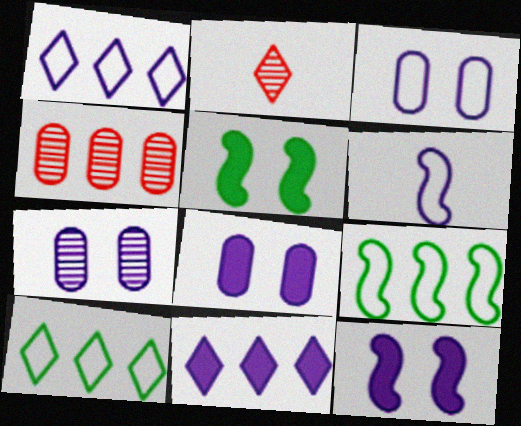[[1, 3, 6], 
[2, 8, 9], 
[3, 7, 8], 
[4, 9, 11], 
[6, 7, 11]]